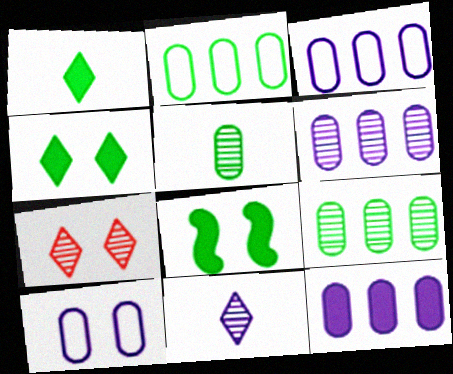[[3, 6, 12], 
[7, 8, 10]]